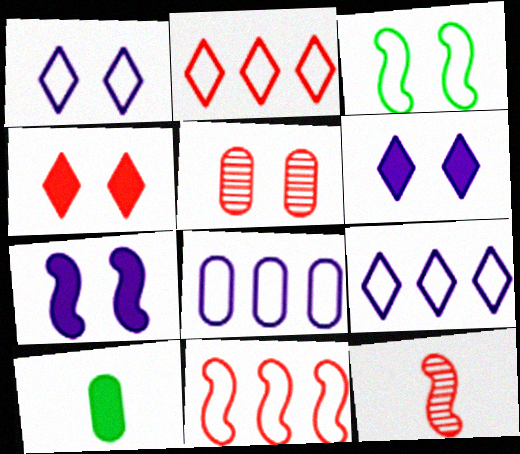[[3, 5, 6], 
[5, 8, 10]]